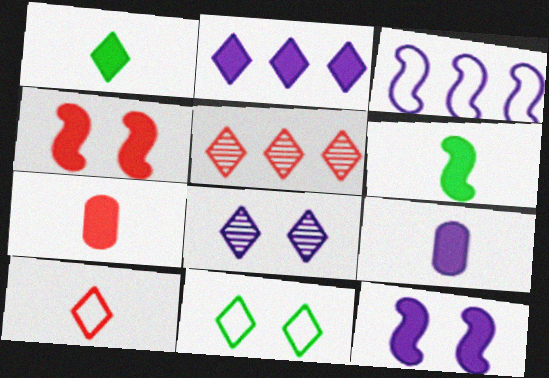[[2, 9, 12], 
[3, 8, 9]]